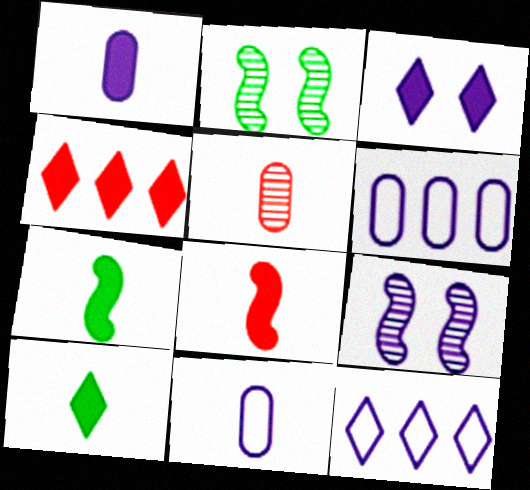[[1, 8, 10], 
[1, 9, 12], 
[2, 4, 11], 
[3, 4, 10]]